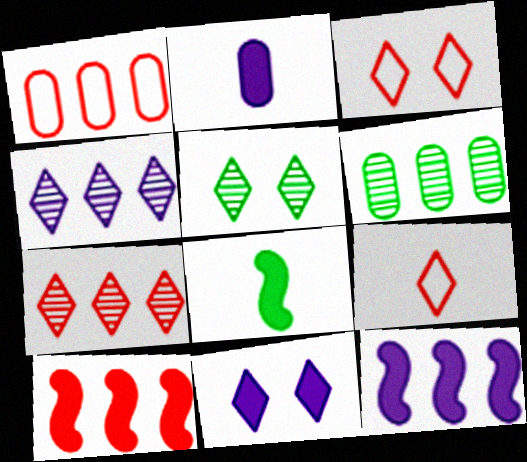[[1, 7, 10], 
[2, 11, 12], 
[3, 5, 11]]